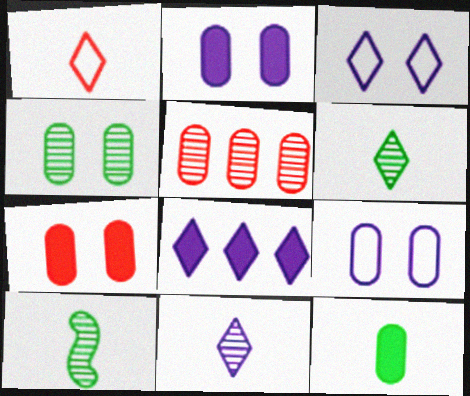[[3, 8, 11], 
[4, 7, 9], 
[5, 9, 12]]